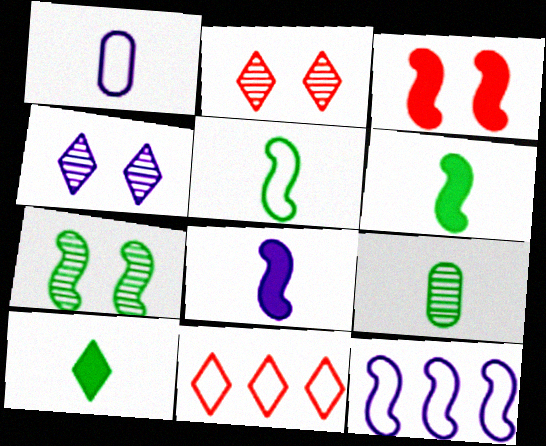[[4, 10, 11], 
[5, 9, 10]]